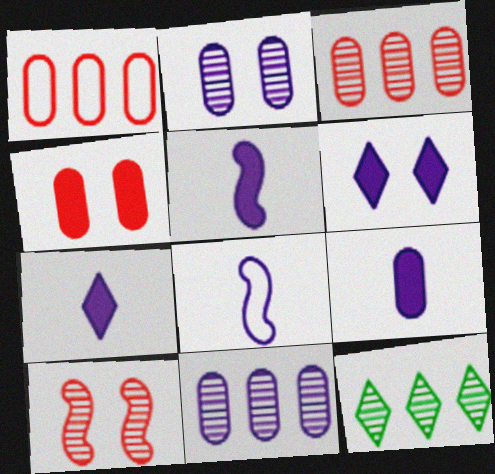[[4, 8, 12], 
[5, 7, 9], 
[6, 8, 11]]